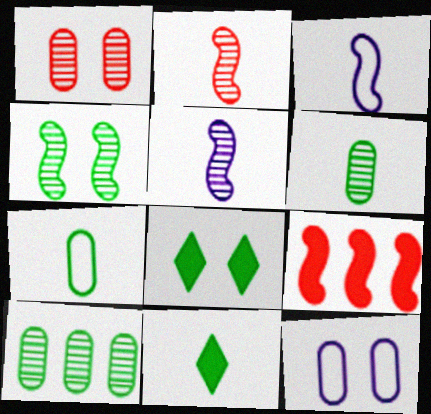[[3, 4, 9]]